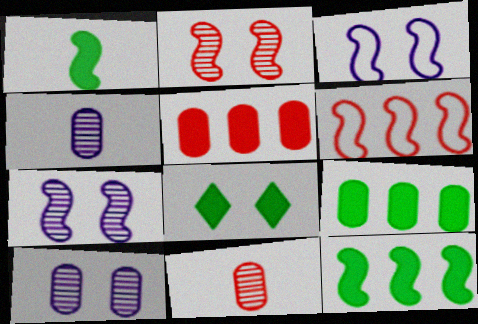[[1, 6, 7], 
[1, 8, 9], 
[4, 6, 8]]